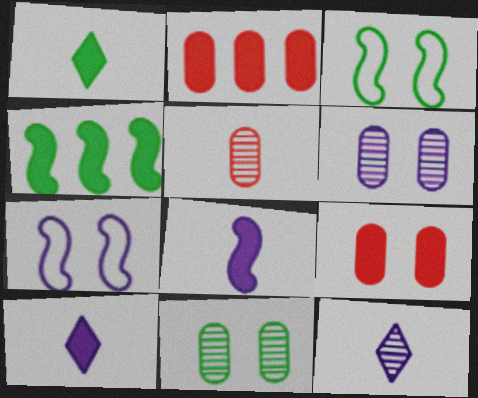[[2, 3, 12], 
[4, 9, 10]]